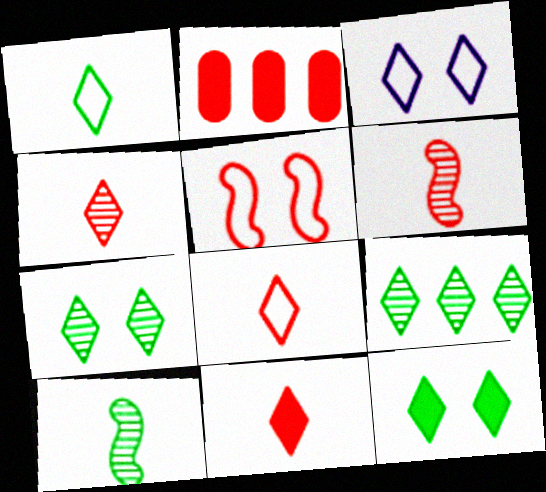[[1, 9, 12], 
[2, 3, 10], 
[2, 4, 5], 
[3, 9, 11], 
[4, 8, 11]]